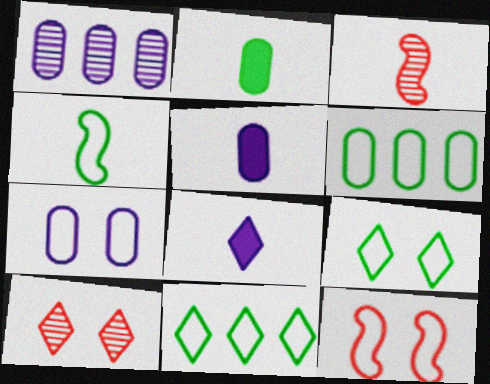[[1, 5, 7], 
[4, 6, 9], 
[7, 9, 12], 
[8, 10, 11]]